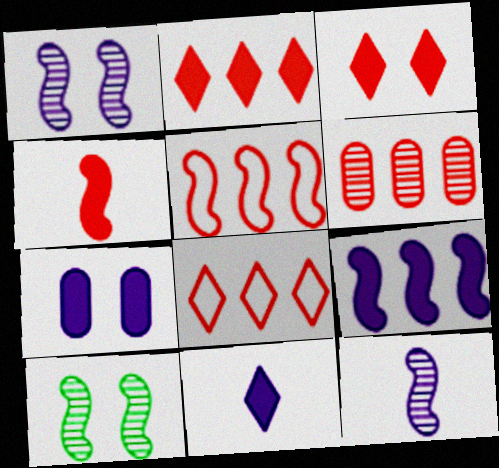[[2, 5, 6], 
[7, 9, 11]]